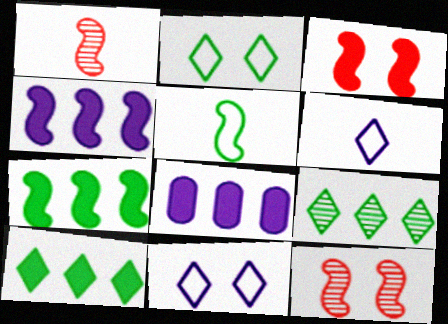[[1, 2, 8], 
[4, 5, 12]]